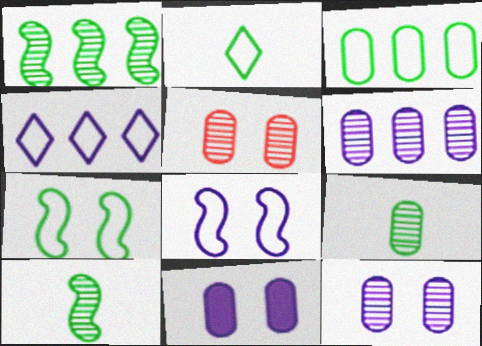[[2, 3, 7], 
[5, 6, 9]]